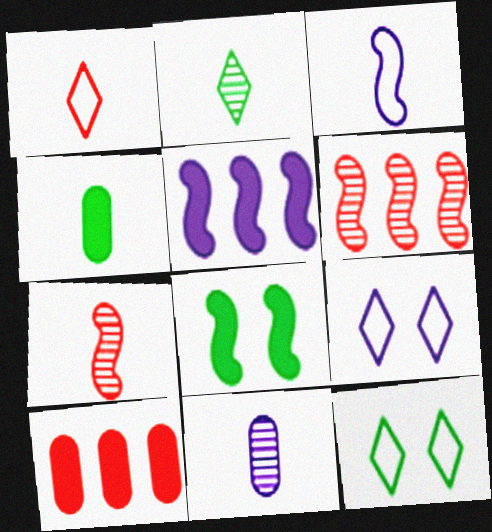[[2, 7, 11], 
[3, 6, 8], 
[4, 6, 9], 
[5, 9, 11]]